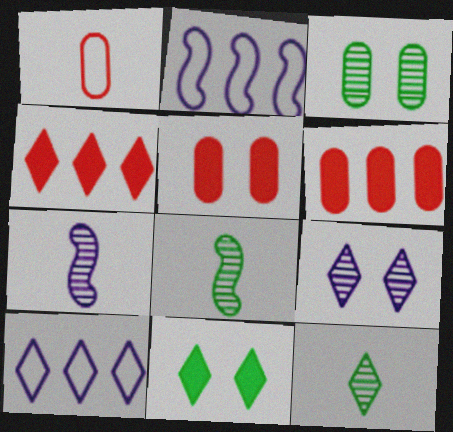[[2, 5, 12], 
[5, 8, 10]]